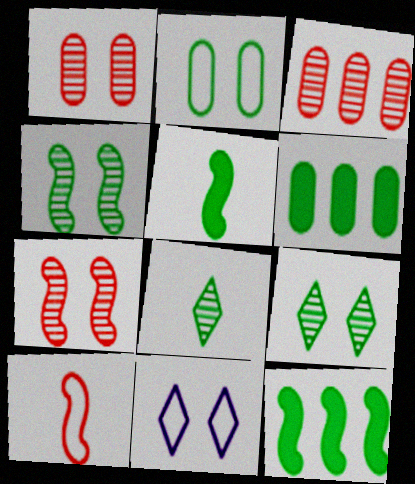[[2, 8, 12], 
[3, 5, 11]]